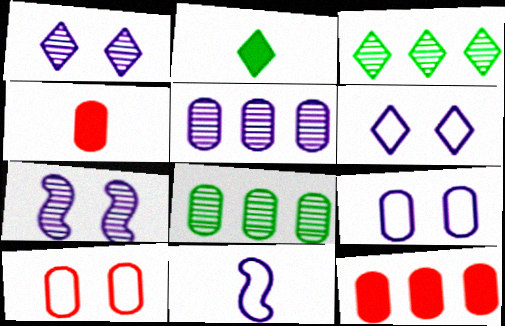[[4, 8, 9]]